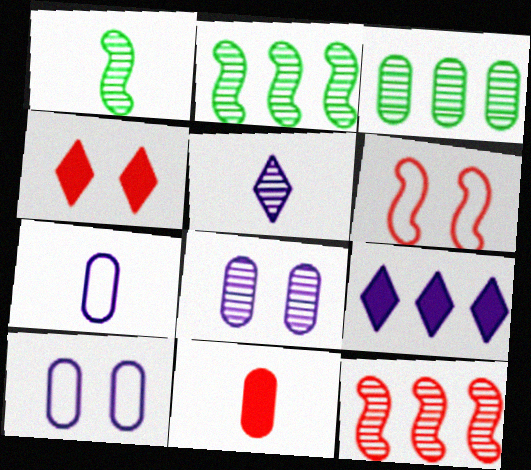[[2, 4, 7], 
[3, 10, 11]]